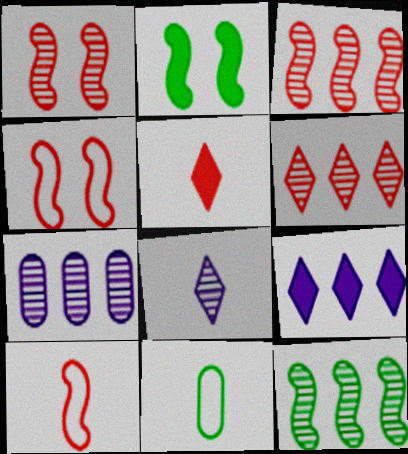[[1, 9, 11], 
[6, 7, 12]]